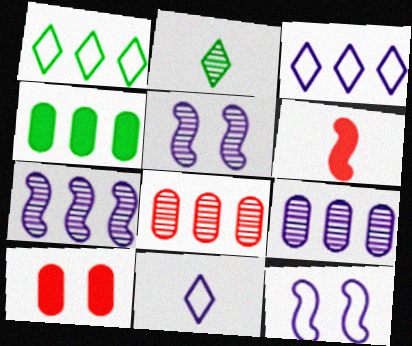[[2, 5, 8]]